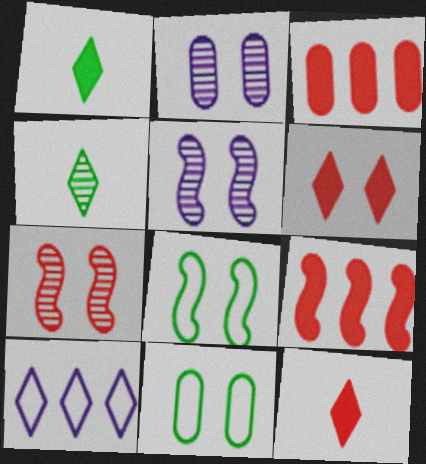[[2, 6, 8], 
[4, 6, 10], 
[5, 6, 11]]